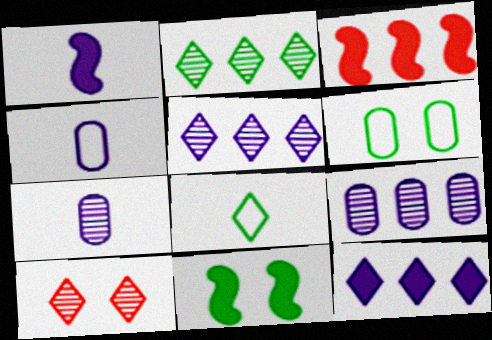[[1, 3, 11], 
[8, 10, 12]]